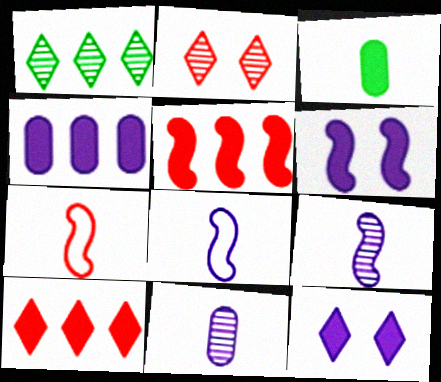[[3, 5, 12], 
[3, 6, 10]]